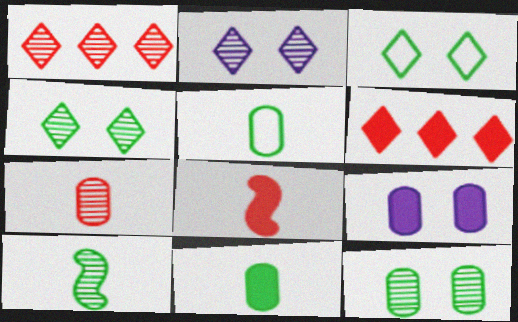[]